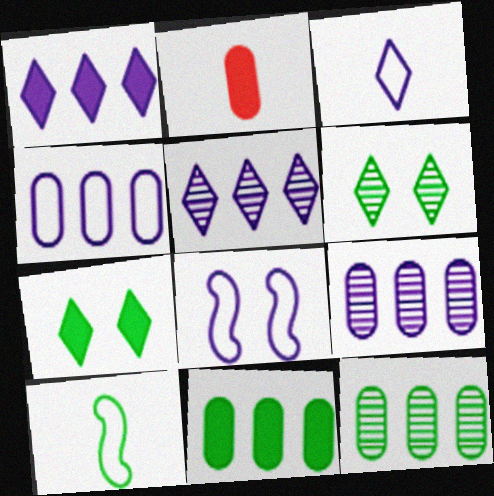[[3, 4, 8], 
[6, 10, 11], 
[7, 10, 12]]